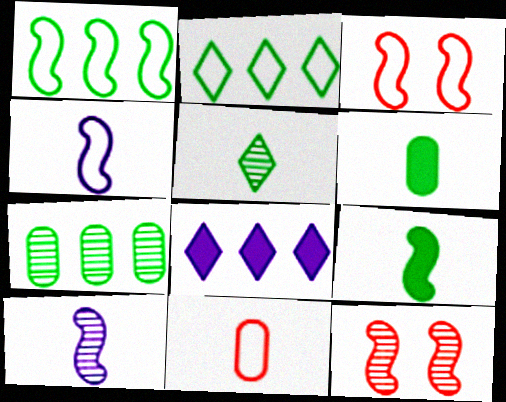[[1, 3, 4]]